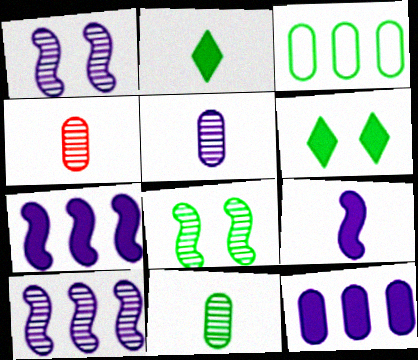[[2, 3, 8], 
[4, 5, 11]]